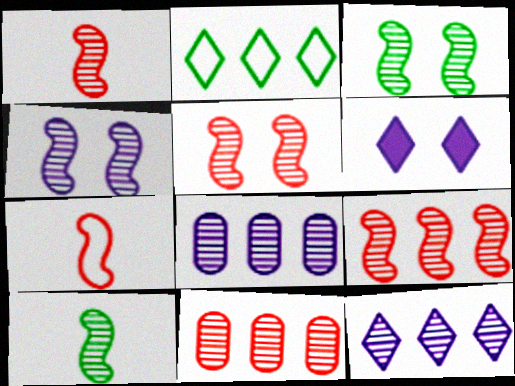[[1, 5, 9], 
[3, 4, 5], 
[4, 9, 10]]